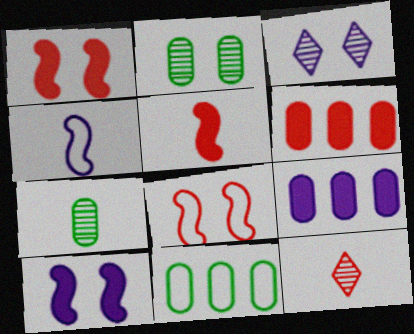[[3, 4, 9], 
[3, 5, 11], 
[6, 8, 12], 
[10, 11, 12]]